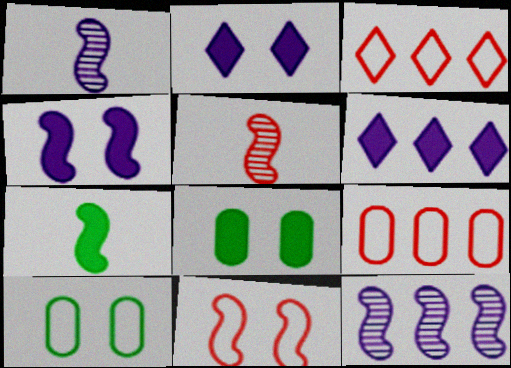[[1, 3, 8], 
[5, 6, 10], 
[7, 11, 12]]